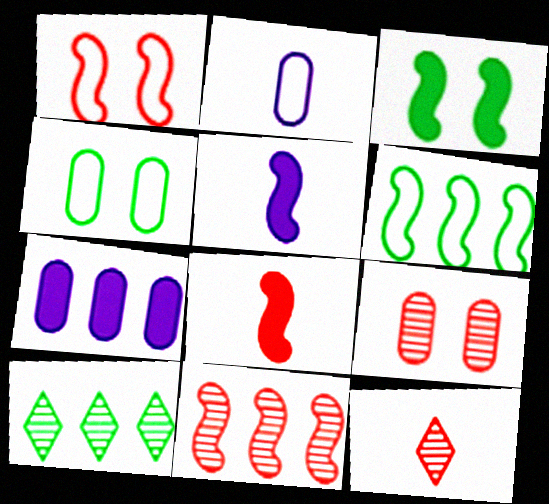[[1, 8, 11], 
[9, 11, 12]]